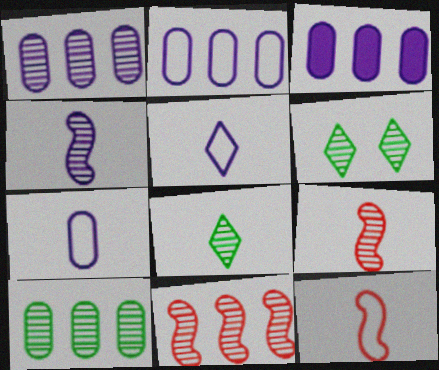[[1, 2, 3], 
[1, 6, 9], 
[3, 6, 12]]